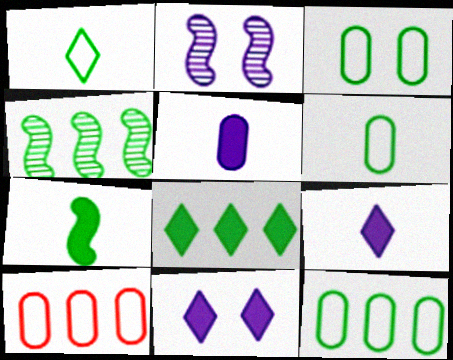[[3, 6, 12], 
[4, 8, 12]]